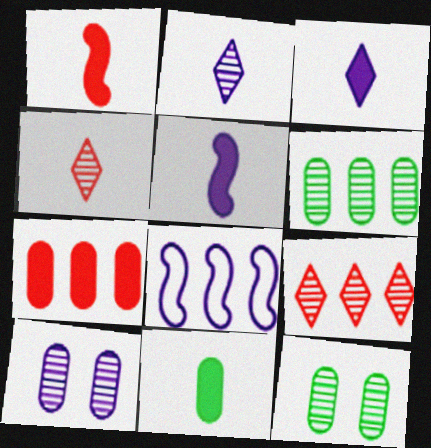[[1, 3, 11], 
[3, 8, 10]]